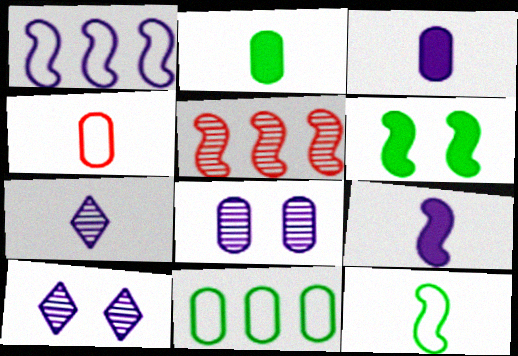[[1, 3, 10]]